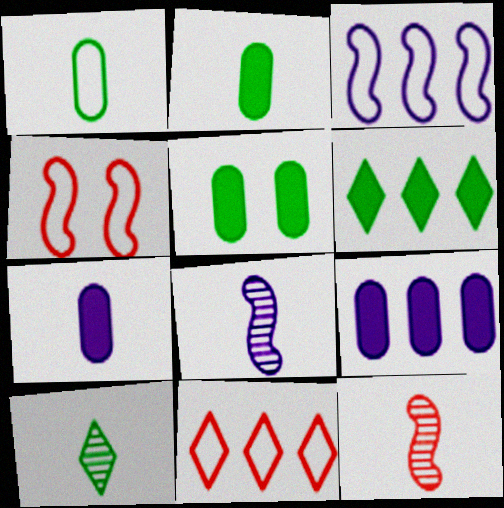[[4, 9, 10], 
[5, 8, 11]]